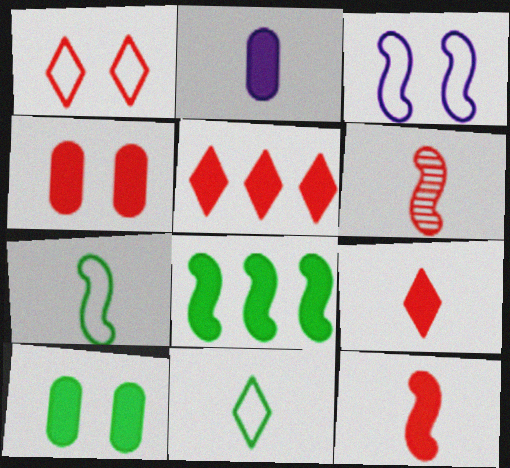[[2, 6, 11], 
[3, 6, 8], 
[4, 5, 12]]